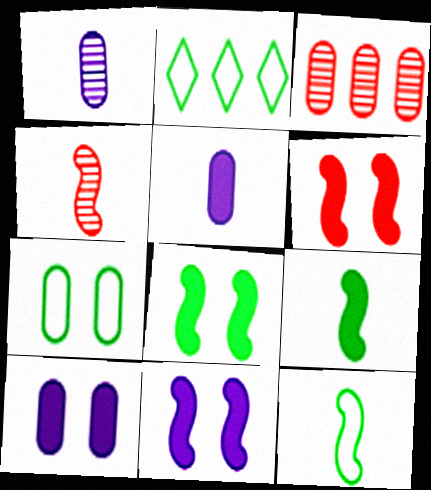[[1, 2, 6], 
[2, 4, 10], 
[2, 7, 12], 
[3, 5, 7], 
[6, 8, 11]]